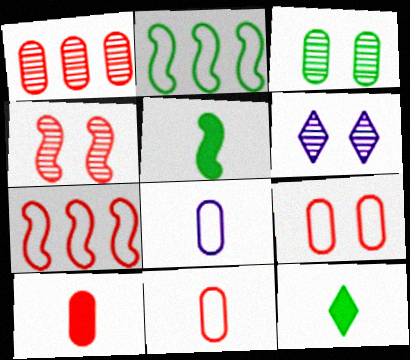[[1, 9, 10], 
[2, 3, 12], 
[2, 6, 10], 
[3, 4, 6]]